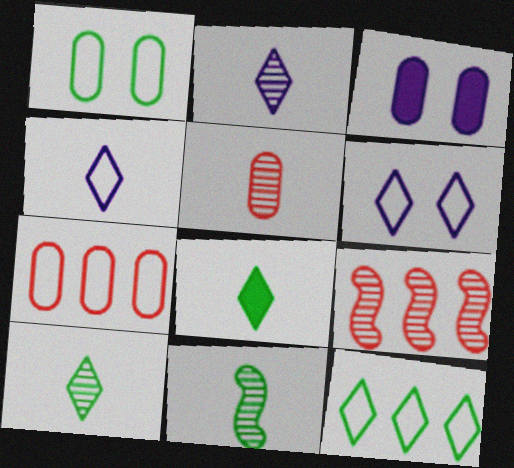[[2, 5, 11]]